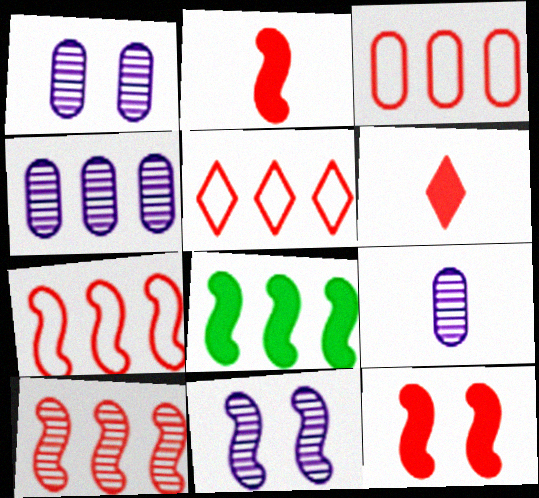[[1, 4, 9], 
[3, 5, 7], 
[4, 5, 8]]